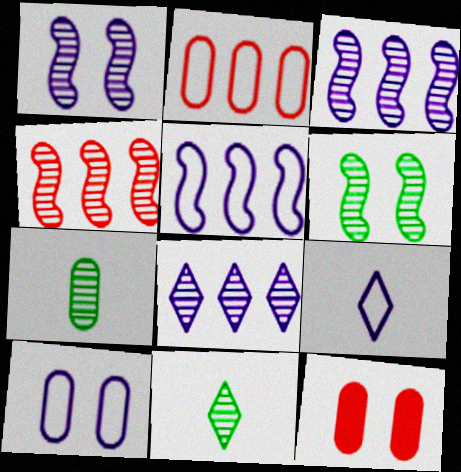[[5, 9, 10], 
[5, 11, 12]]